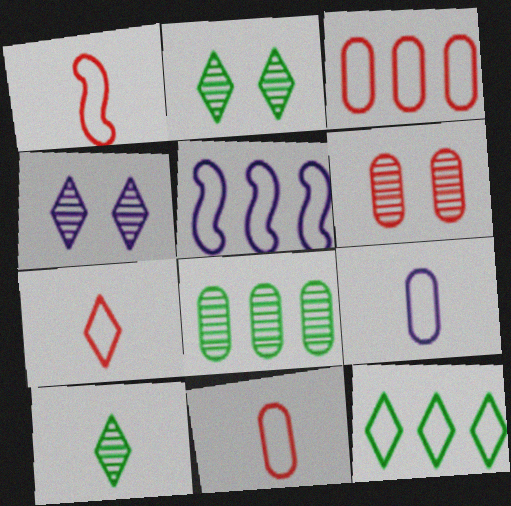[[1, 7, 11], 
[3, 5, 12]]